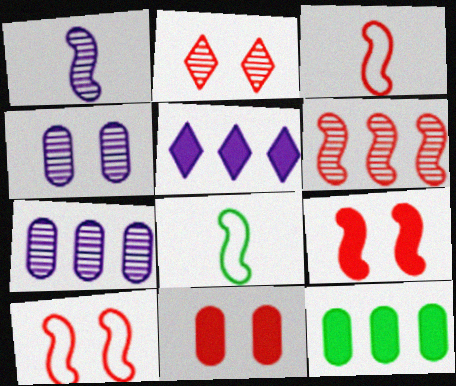[[2, 10, 11], 
[3, 6, 9]]